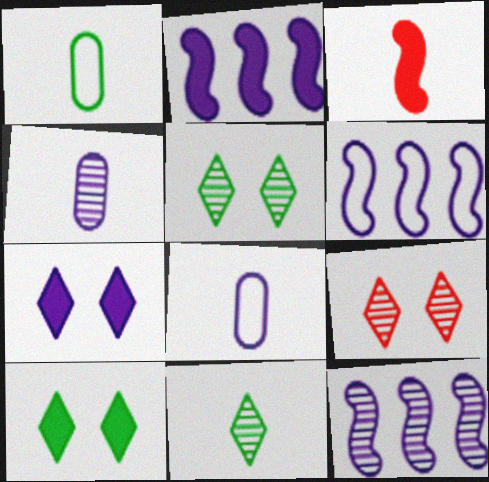[[1, 2, 9], 
[2, 6, 12], 
[3, 8, 11], 
[4, 6, 7], 
[7, 8, 12]]